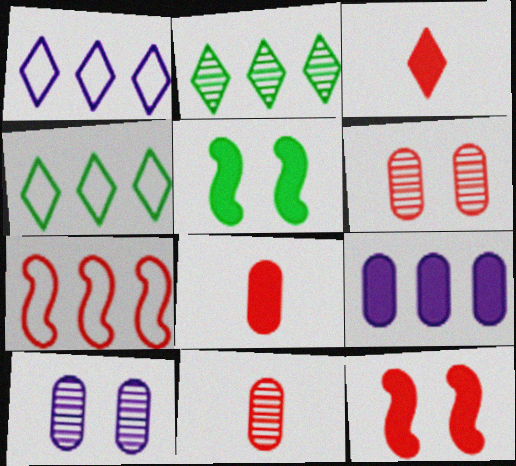[[1, 5, 11], 
[2, 7, 9], 
[3, 5, 9], 
[3, 6, 7]]